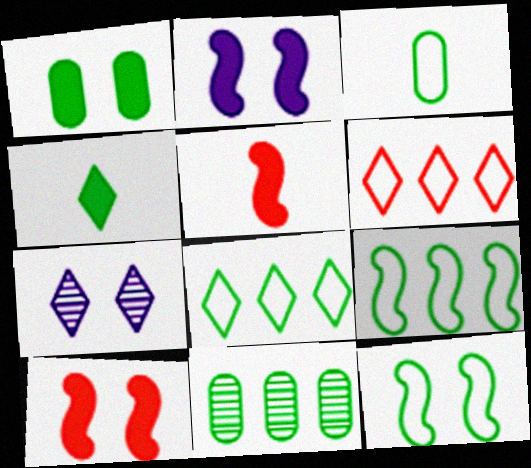[[1, 3, 11], 
[3, 8, 12], 
[4, 6, 7], 
[4, 11, 12]]